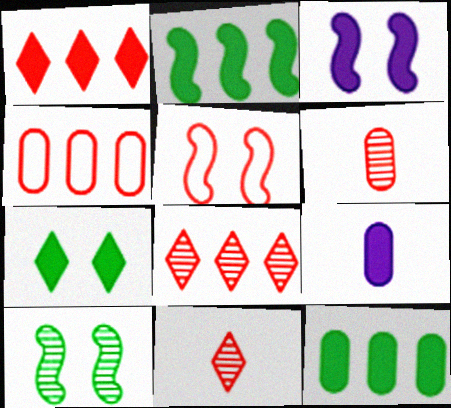[[1, 5, 6], 
[3, 5, 10]]